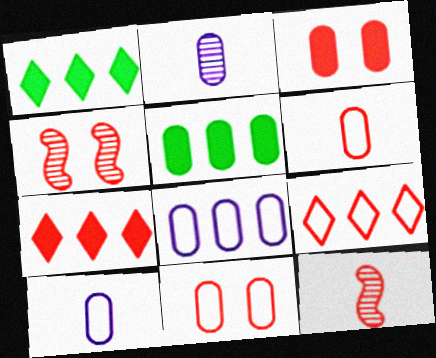[[1, 4, 10], 
[2, 5, 11], 
[3, 9, 12], 
[4, 6, 7], 
[7, 11, 12]]